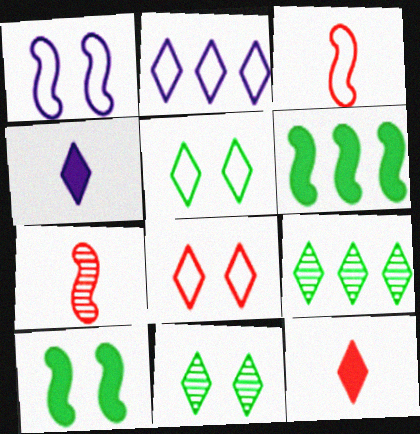[[1, 6, 7], 
[2, 11, 12], 
[4, 8, 9]]